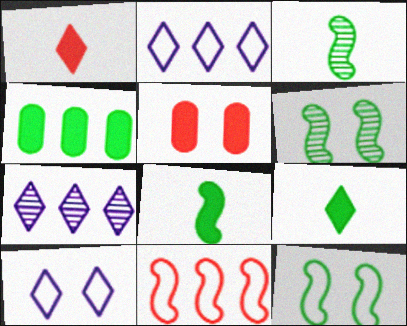[[2, 3, 5], 
[4, 7, 11], 
[5, 6, 10]]